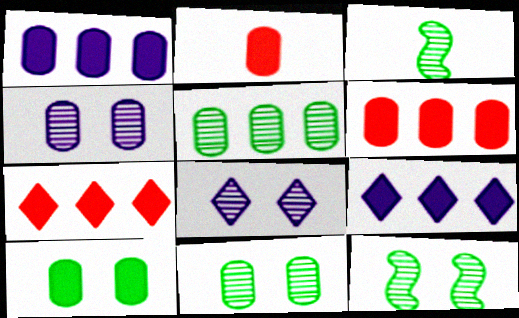[[1, 2, 10]]